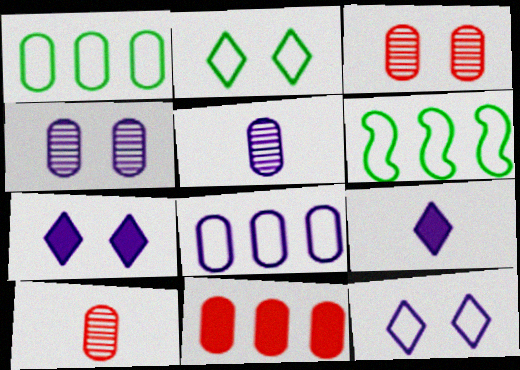[[3, 6, 9], 
[6, 7, 10]]